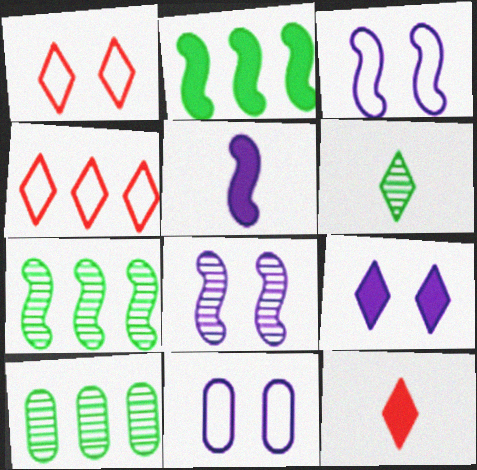[[1, 5, 10], 
[3, 10, 12], 
[4, 6, 9], 
[7, 11, 12], 
[8, 9, 11]]